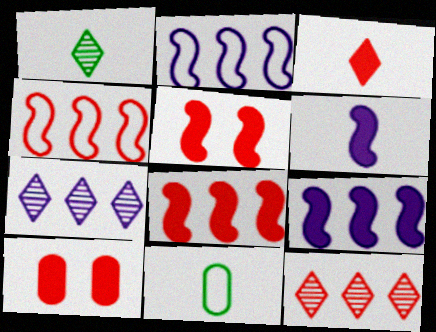[[1, 2, 10], 
[3, 8, 10], 
[5, 7, 11]]